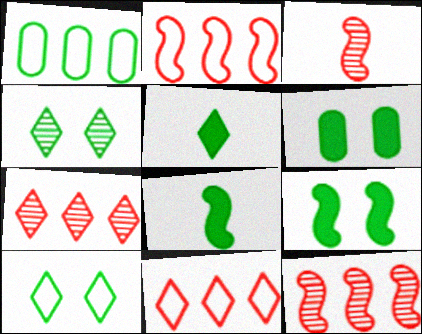[[1, 4, 8]]